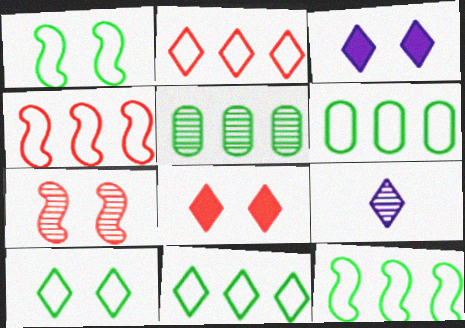[[5, 7, 9], 
[6, 11, 12], 
[8, 9, 11]]